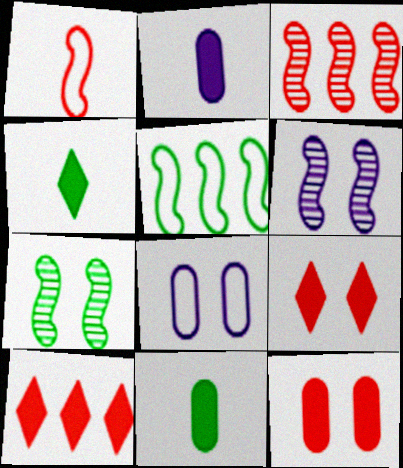[[3, 4, 8], 
[7, 8, 9]]